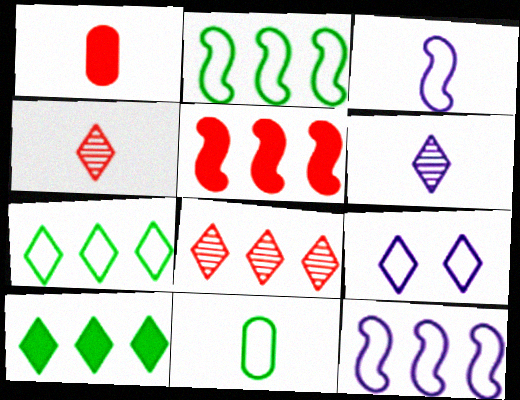[[4, 9, 10]]